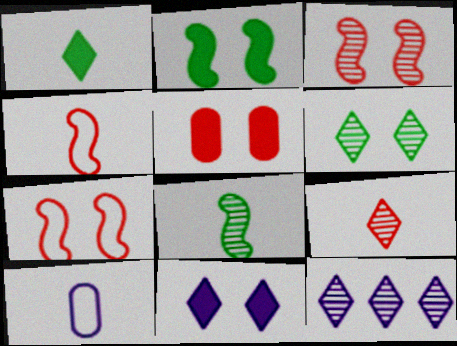[[2, 5, 11], 
[6, 9, 12]]